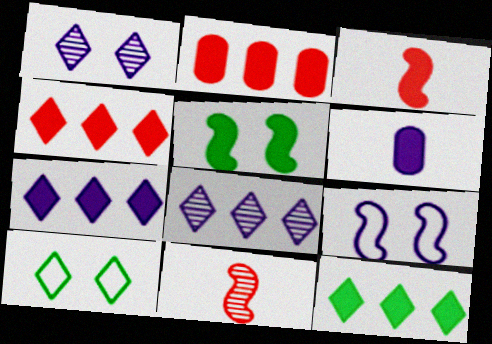[[4, 5, 6], 
[4, 7, 12], 
[6, 8, 9]]